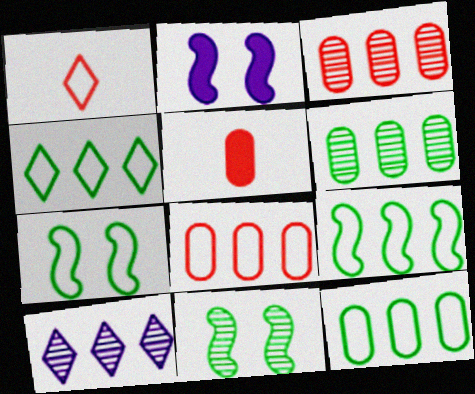[[1, 2, 6], 
[4, 9, 12], 
[5, 7, 10]]